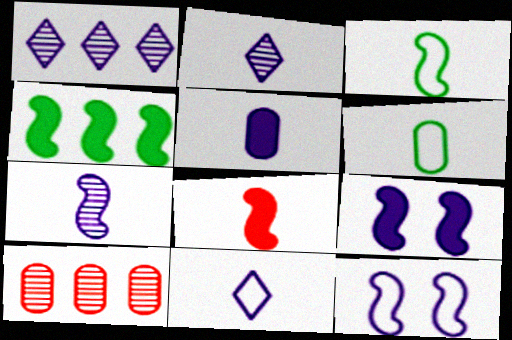[[1, 5, 12], 
[2, 6, 8], 
[3, 7, 8], 
[4, 8, 9], 
[5, 7, 11]]